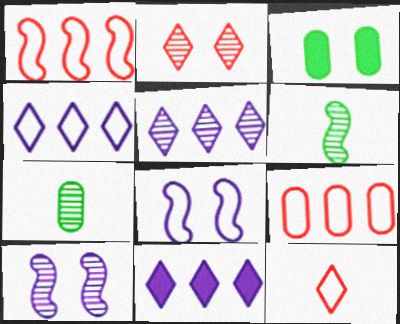[[2, 3, 8], 
[4, 5, 11]]